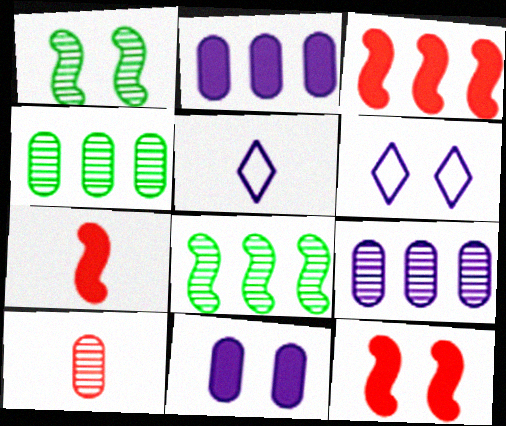[[3, 7, 12], 
[4, 5, 12], 
[4, 6, 7]]